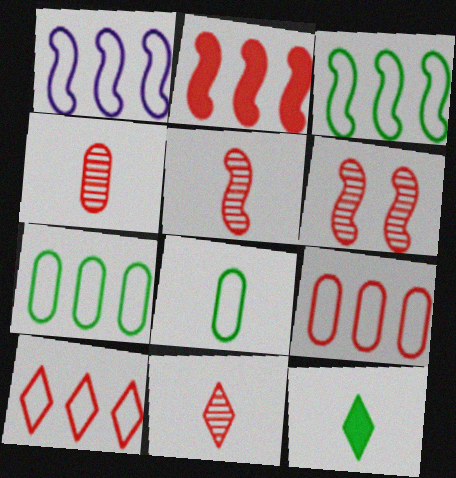[[1, 7, 10], 
[4, 5, 11]]